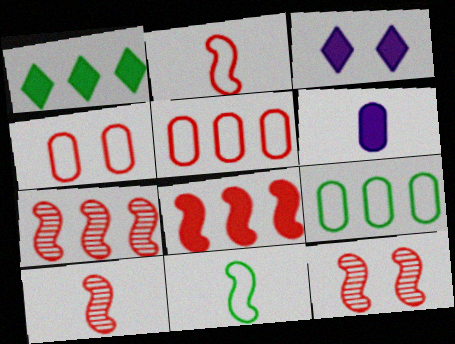[[2, 8, 12], 
[3, 9, 10], 
[7, 10, 12]]